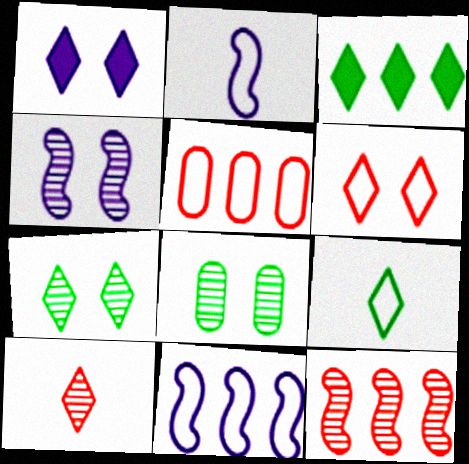[[1, 6, 7], 
[3, 7, 9]]